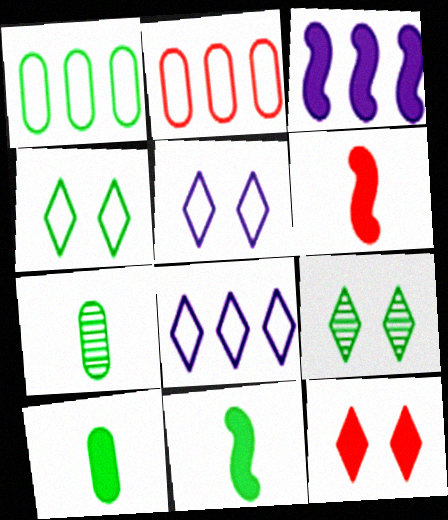[[1, 9, 11], 
[3, 10, 12], 
[5, 9, 12]]